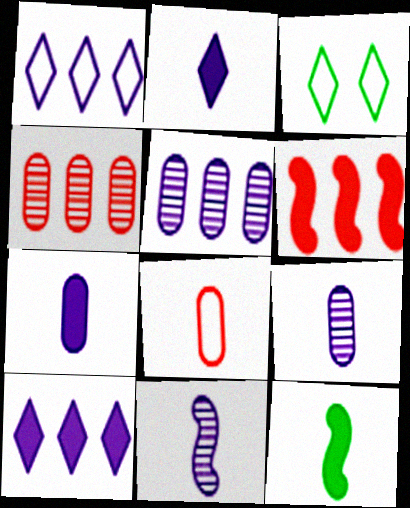[[3, 6, 9]]